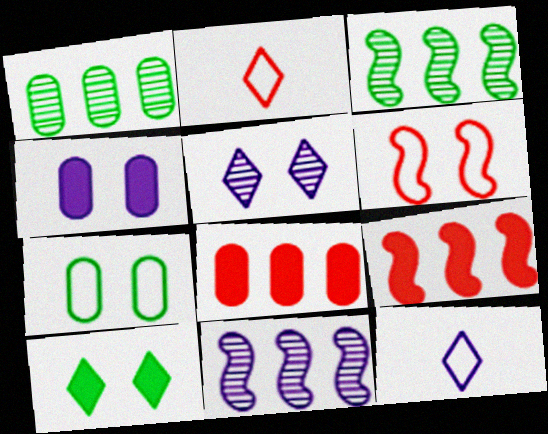[[2, 3, 4], 
[4, 11, 12]]